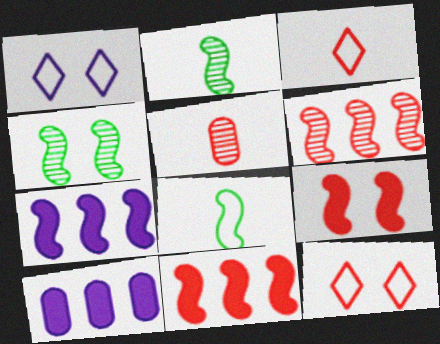[[2, 10, 12], 
[3, 4, 10], 
[5, 11, 12]]